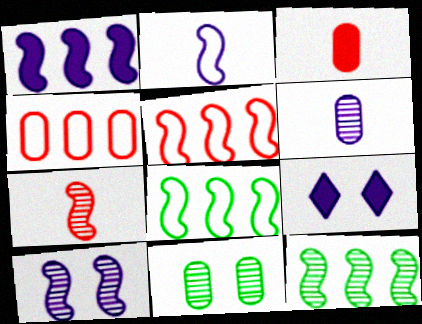[[1, 2, 10], 
[1, 5, 12], 
[7, 10, 12]]